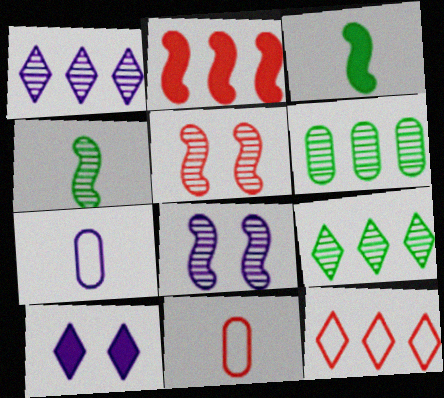[]